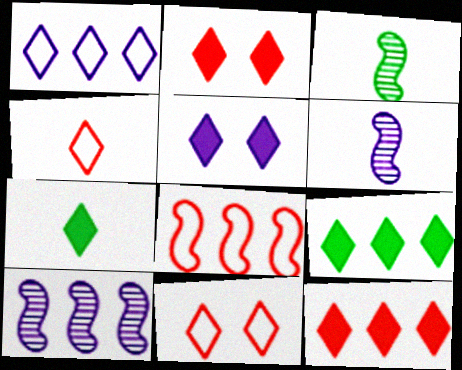[[5, 7, 12]]